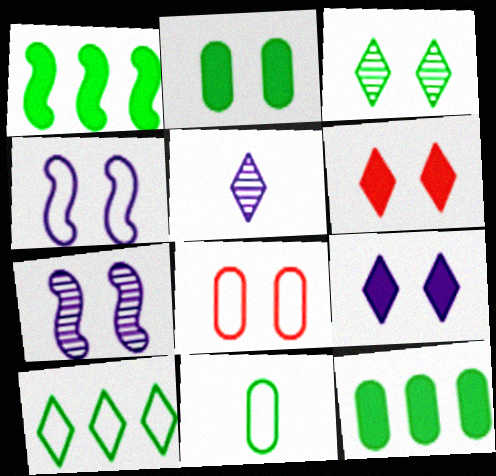[[1, 3, 11], 
[1, 5, 8], 
[5, 6, 10]]